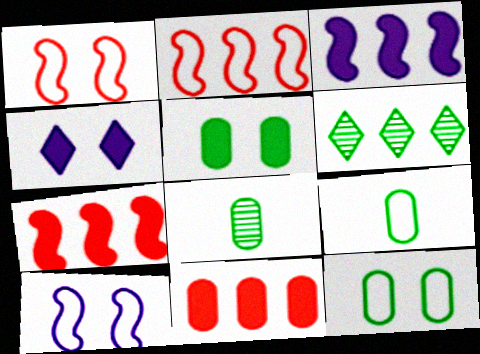[[2, 4, 8]]